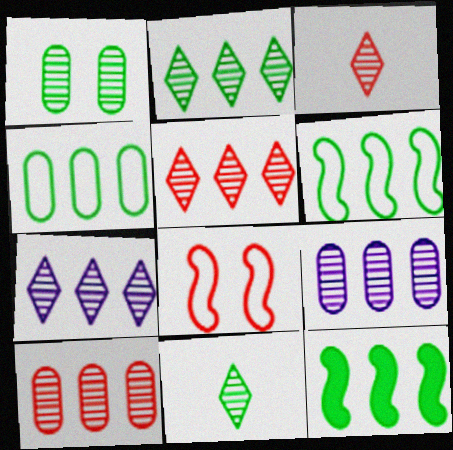[[2, 4, 12], 
[2, 5, 7]]